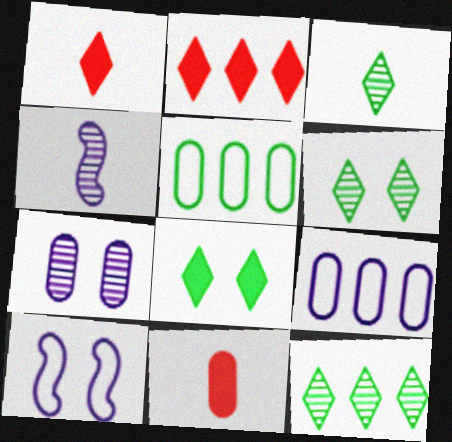[[3, 6, 12], 
[5, 7, 11], 
[10, 11, 12]]